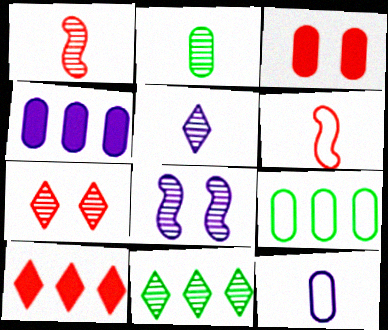[[1, 2, 5], 
[5, 7, 11]]